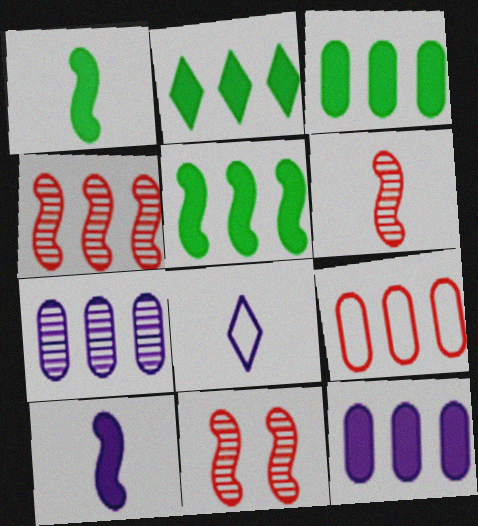[[2, 3, 5], 
[3, 7, 9], 
[3, 8, 11], 
[4, 6, 11]]